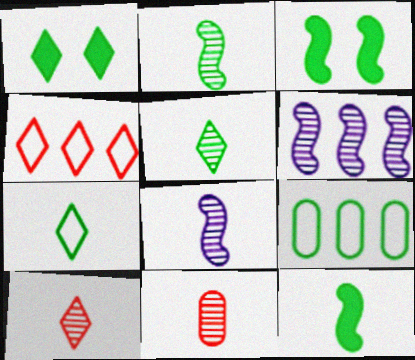[[1, 2, 9], 
[3, 5, 9], 
[5, 8, 11]]